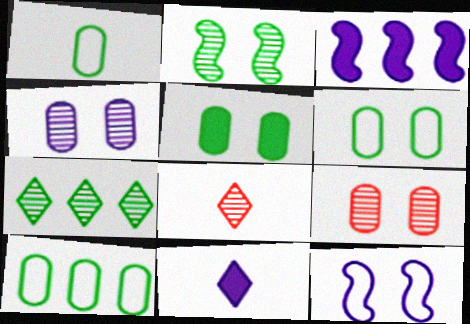[[1, 6, 10], 
[3, 6, 8]]